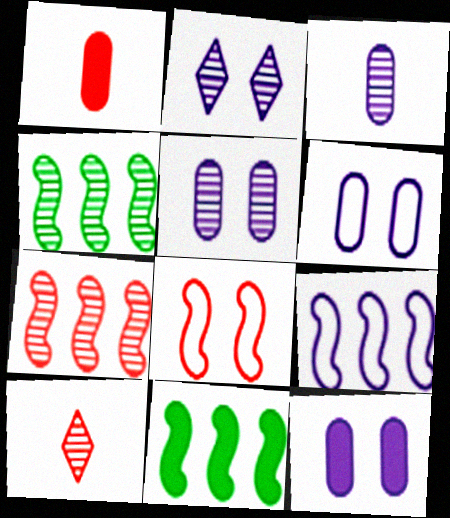[[4, 5, 10], 
[5, 6, 12], 
[6, 10, 11], 
[7, 9, 11]]